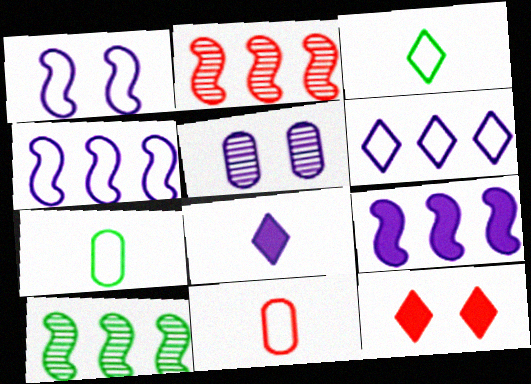[[2, 11, 12], 
[4, 5, 8]]